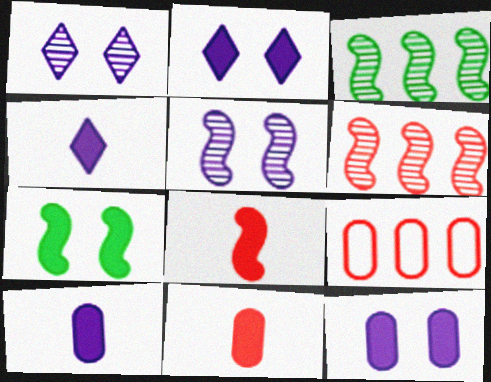[]